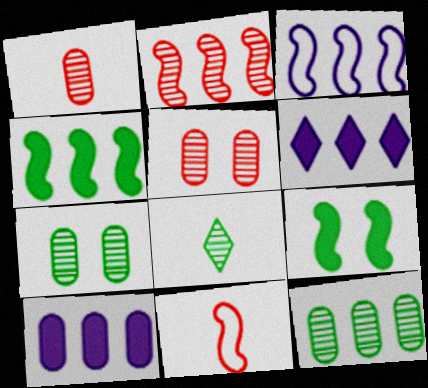[[2, 3, 4], 
[6, 7, 11]]